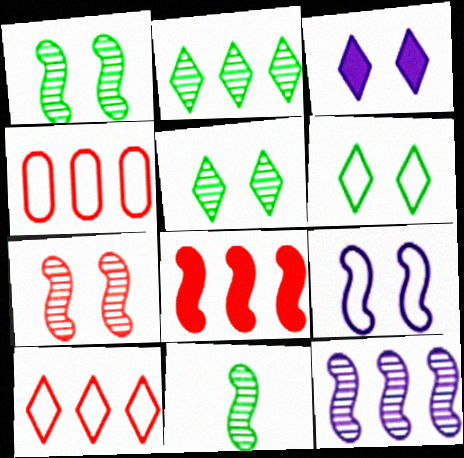[[3, 4, 11], 
[7, 11, 12], 
[8, 9, 11]]